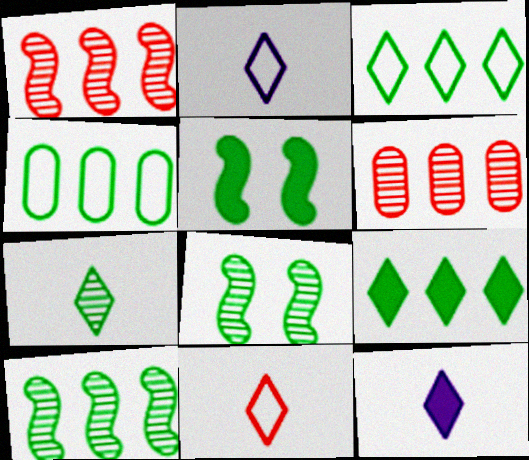[[2, 5, 6], 
[4, 5, 7], 
[4, 9, 10], 
[7, 11, 12]]